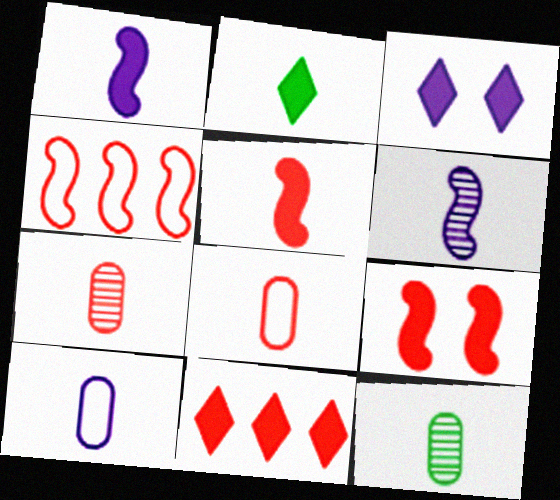[[2, 3, 11], 
[2, 6, 8], 
[3, 4, 12]]